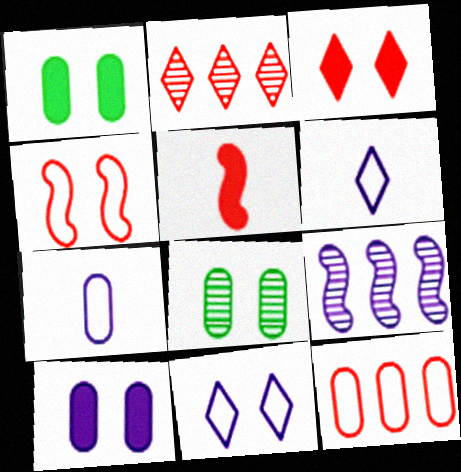[[6, 9, 10]]